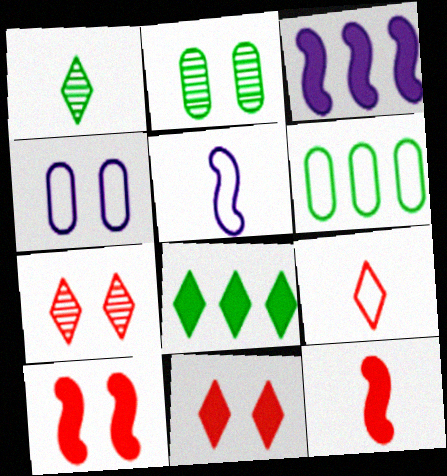[[2, 3, 9]]